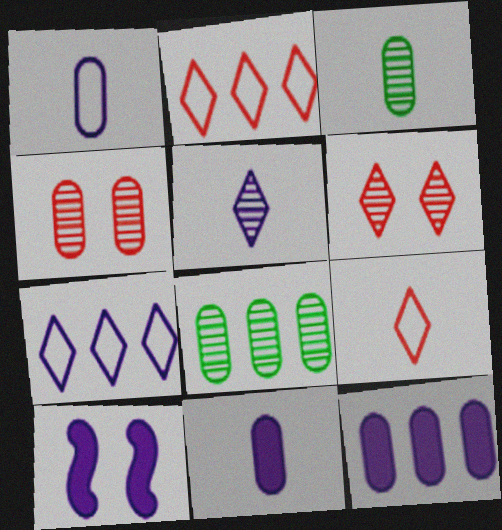[[2, 3, 10], 
[8, 9, 10]]